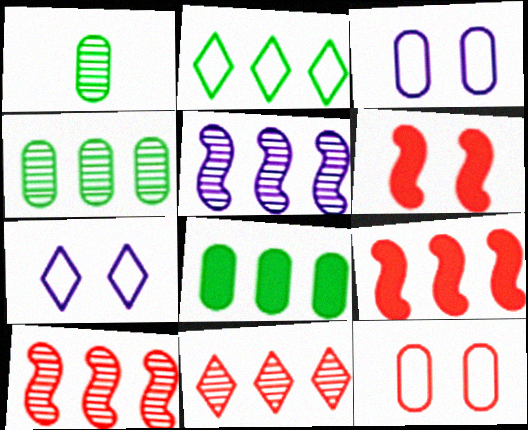[[1, 7, 9], 
[4, 5, 11]]